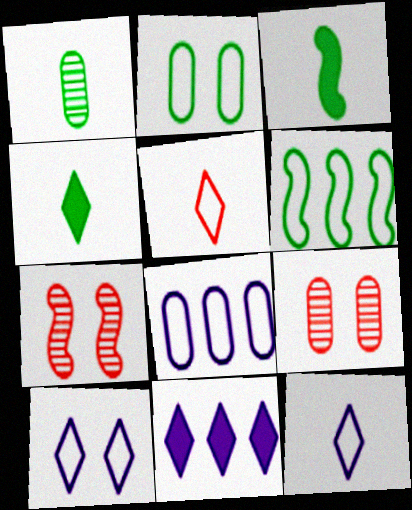[[4, 7, 8]]